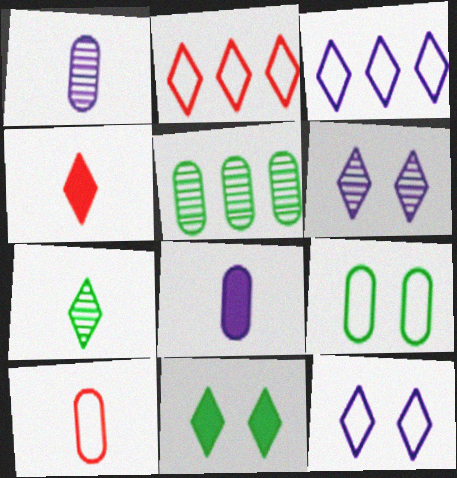[]